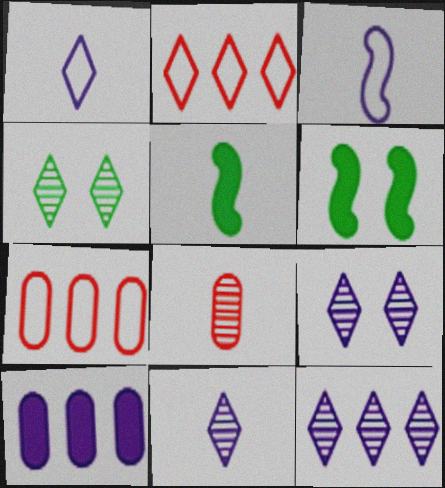[[1, 5, 8], 
[3, 9, 10], 
[5, 7, 9], 
[6, 7, 11], 
[9, 11, 12]]